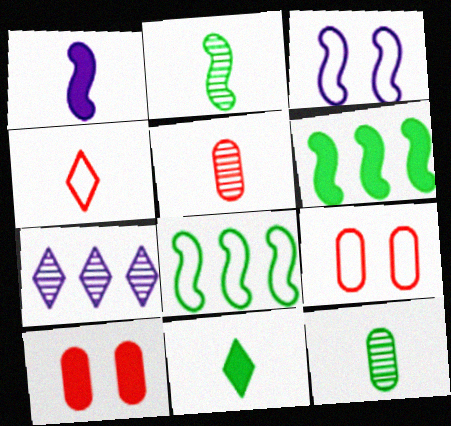[[1, 4, 12]]